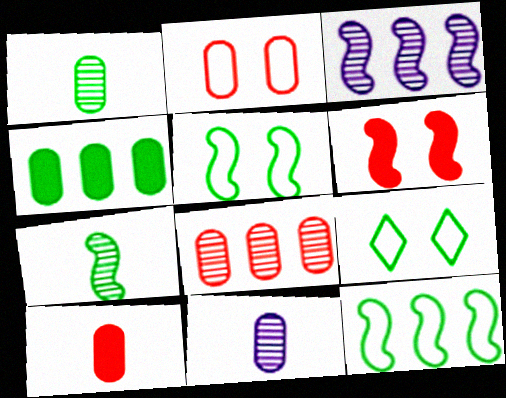[[2, 4, 11], 
[2, 8, 10], 
[3, 9, 10], 
[4, 7, 9]]